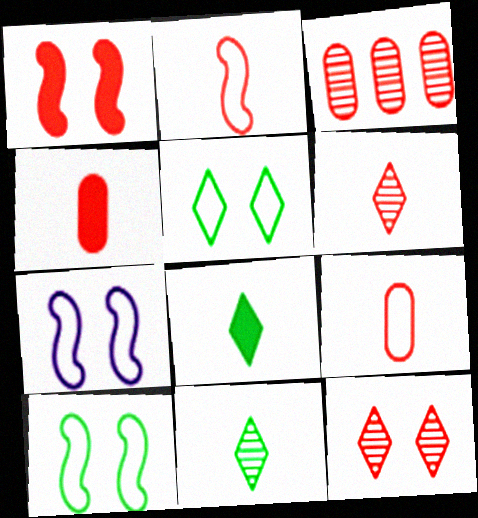[[2, 4, 6], 
[3, 7, 8]]